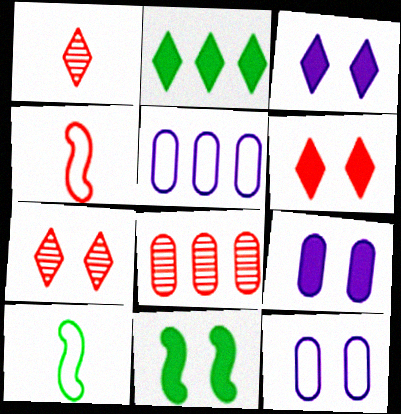[[1, 5, 11], 
[3, 8, 10], 
[4, 6, 8], 
[6, 9, 11], 
[7, 11, 12]]